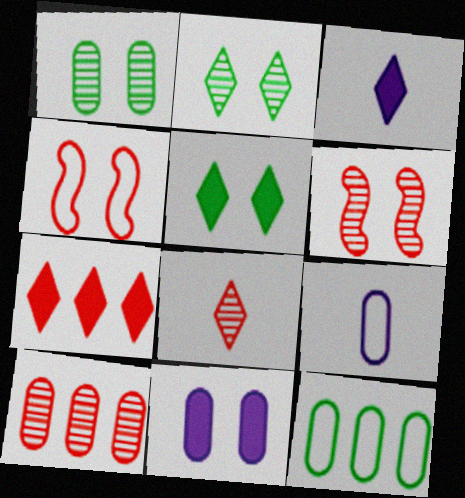[[2, 4, 11], 
[3, 5, 7], 
[3, 6, 12], 
[6, 8, 10]]